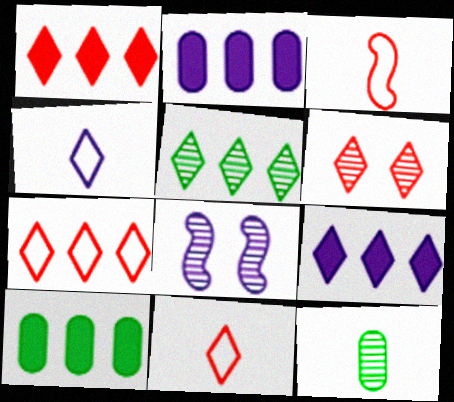[[1, 6, 11], 
[2, 4, 8], 
[5, 7, 9], 
[8, 10, 11]]